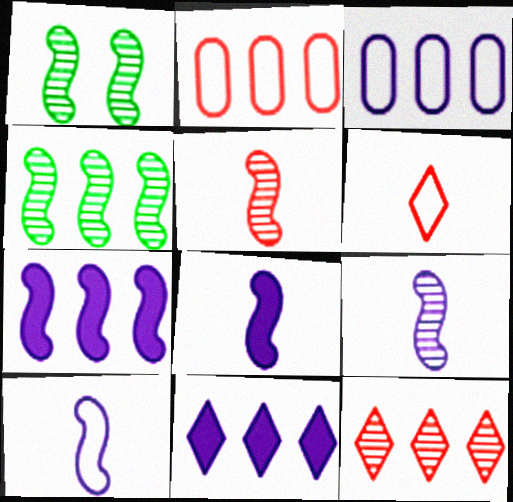[[2, 4, 11], 
[8, 9, 10]]